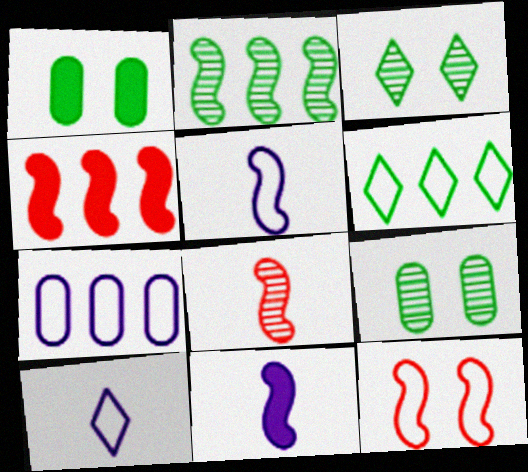[[2, 11, 12], 
[4, 8, 12], 
[4, 9, 10]]